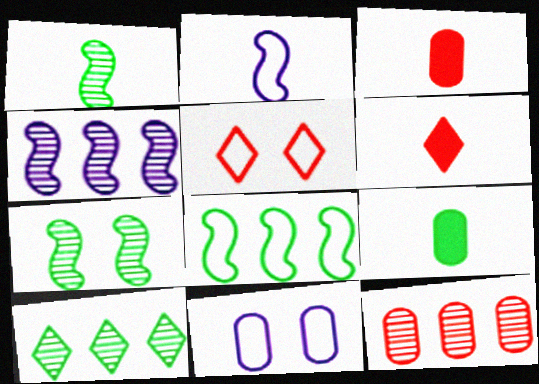[[4, 5, 9], 
[4, 10, 12], 
[9, 11, 12]]